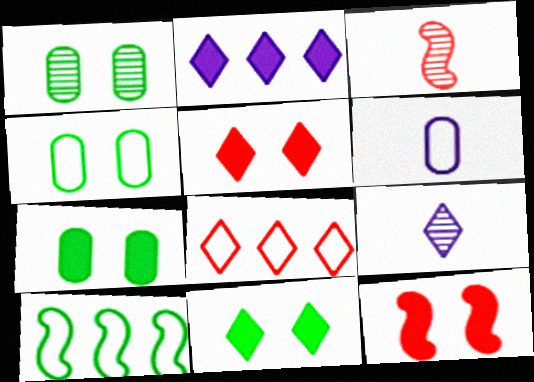[[1, 4, 7], 
[2, 3, 4], 
[8, 9, 11]]